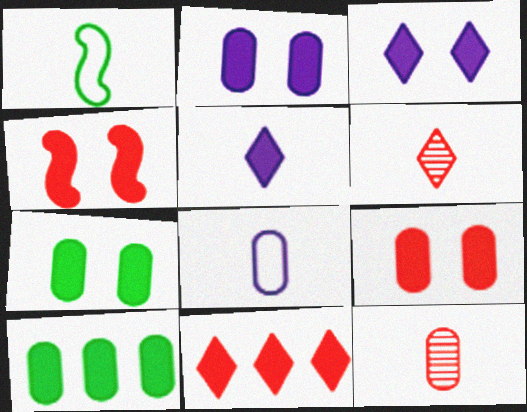[[1, 5, 12], 
[2, 7, 9], 
[3, 4, 7], 
[4, 5, 10]]